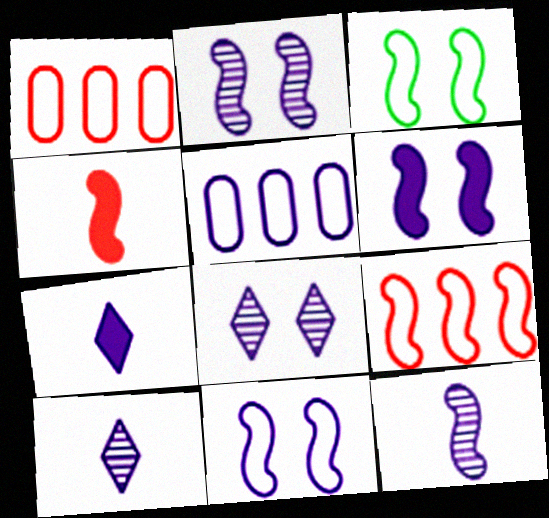[[2, 5, 7], 
[2, 6, 11], 
[5, 6, 10]]